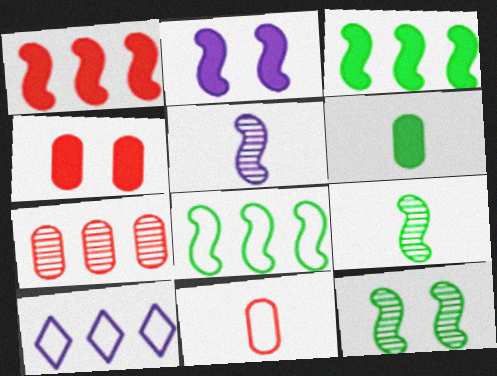[[3, 7, 10], 
[4, 7, 11], 
[4, 9, 10]]